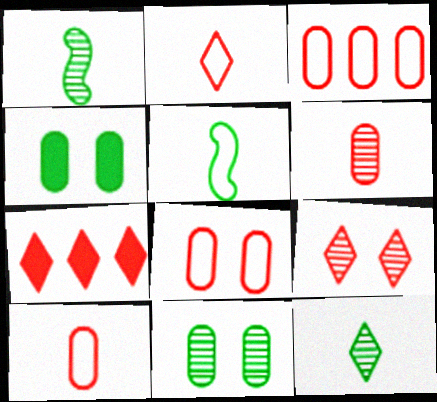[[2, 7, 9], 
[3, 8, 10]]